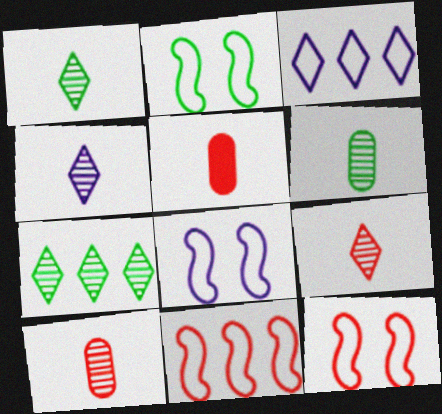[[1, 4, 9], 
[2, 8, 12], 
[5, 7, 8]]